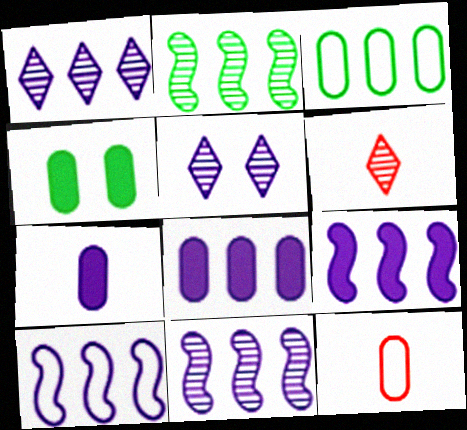[[1, 8, 10], 
[4, 6, 10], 
[5, 7, 10], 
[9, 10, 11]]